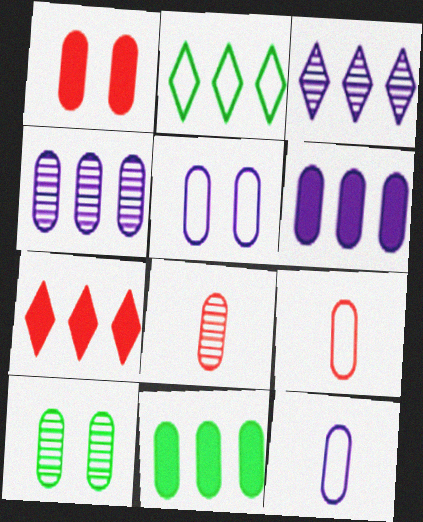[[1, 5, 10], 
[2, 3, 7], 
[4, 8, 10], 
[5, 8, 11], 
[6, 9, 10]]